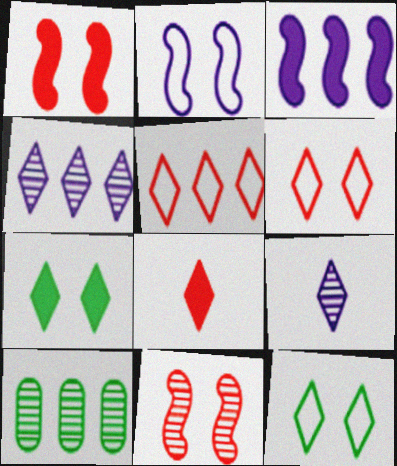[[2, 8, 10], 
[3, 5, 10], 
[4, 8, 12], 
[5, 7, 9], 
[9, 10, 11]]